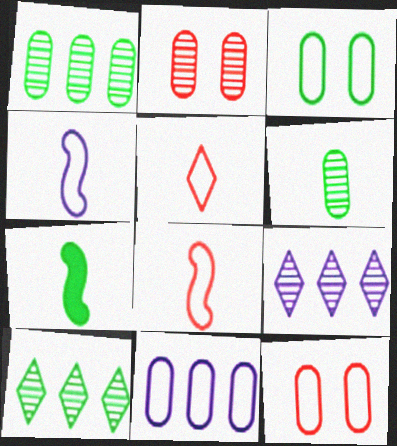[[3, 7, 10], 
[7, 9, 12]]